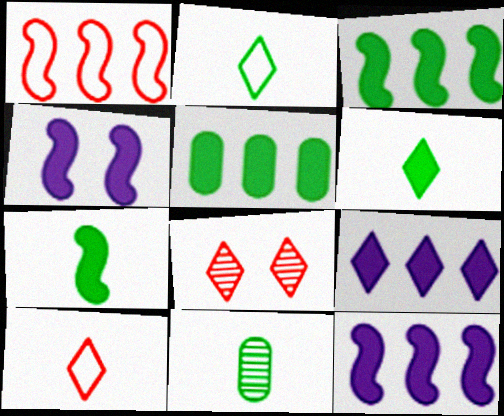[[2, 7, 11], 
[2, 8, 9]]